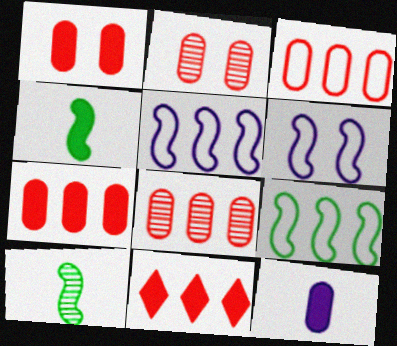[[3, 7, 8]]